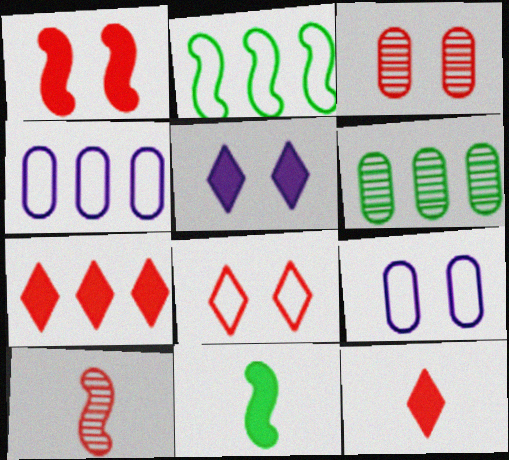[[1, 3, 8]]